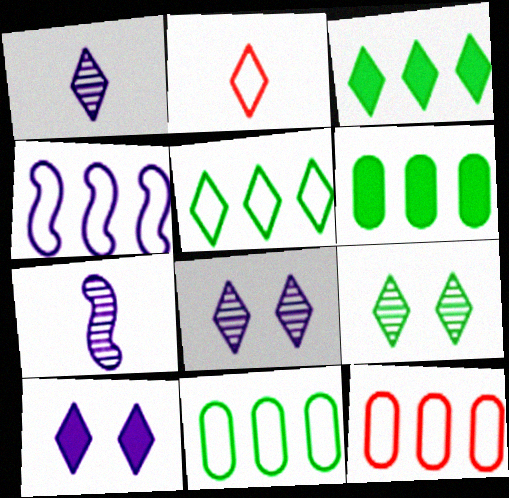[[2, 3, 8], 
[4, 5, 12]]